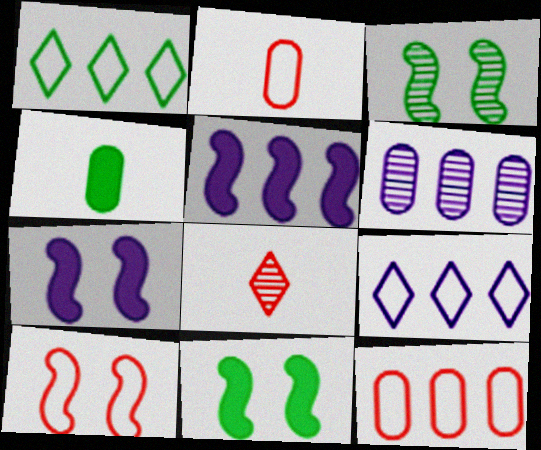[[1, 3, 4], 
[3, 6, 8], 
[3, 7, 10], 
[5, 6, 9]]